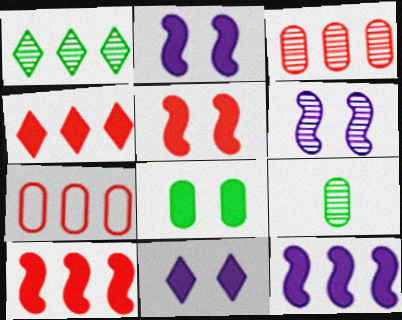[[1, 7, 12], 
[5, 8, 11]]